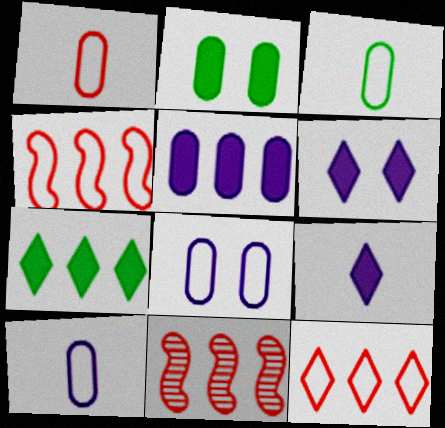[[1, 3, 10], 
[3, 6, 11]]